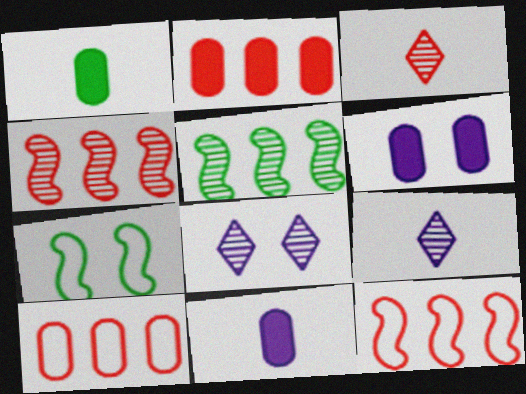[[1, 2, 6], 
[1, 8, 12], 
[2, 7, 9]]